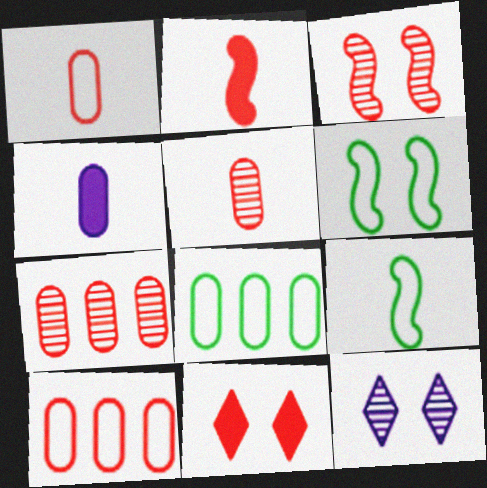[[2, 8, 12]]